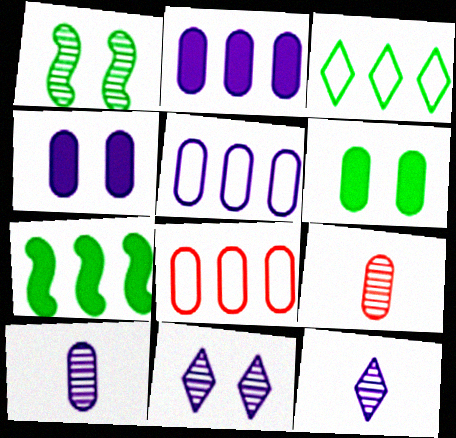[[4, 5, 10], 
[5, 6, 9], 
[6, 8, 10]]